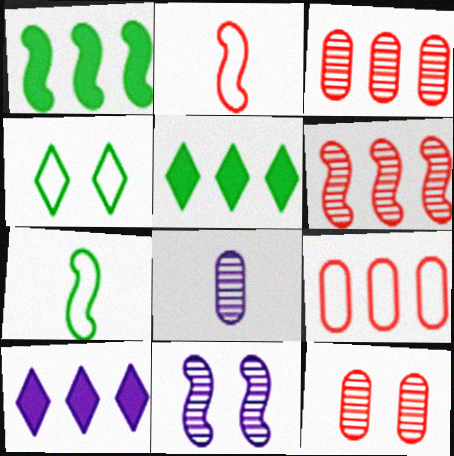[[1, 2, 11], 
[7, 10, 12]]